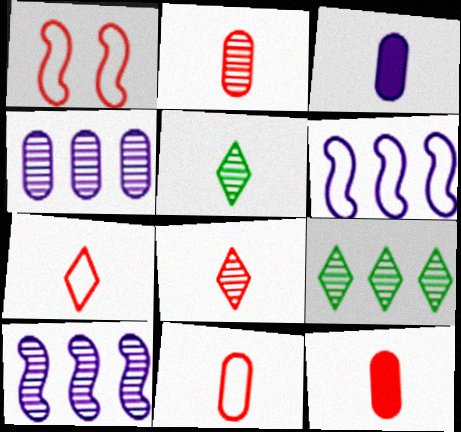[[1, 3, 9], 
[2, 11, 12]]